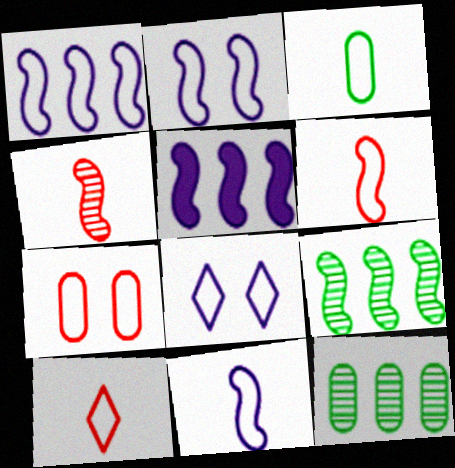[[1, 2, 11], 
[3, 10, 11]]